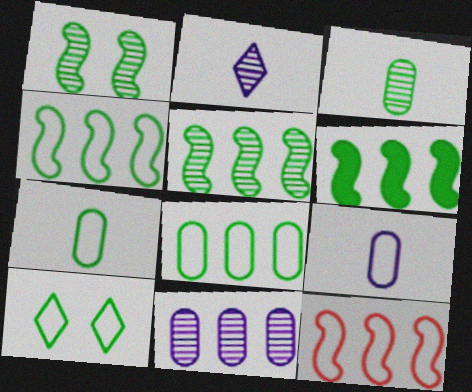[[3, 6, 10], 
[4, 5, 6], 
[4, 7, 10], 
[9, 10, 12]]